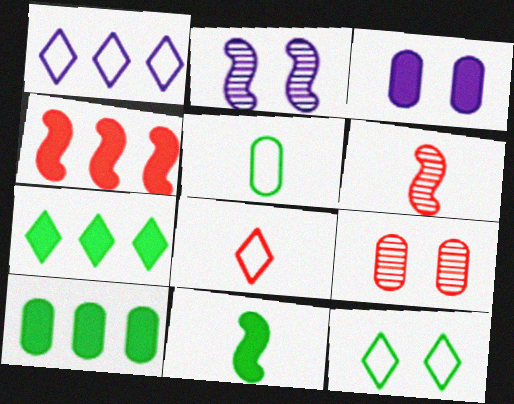[[1, 8, 12], 
[1, 9, 11], 
[2, 8, 10], 
[4, 8, 9]]